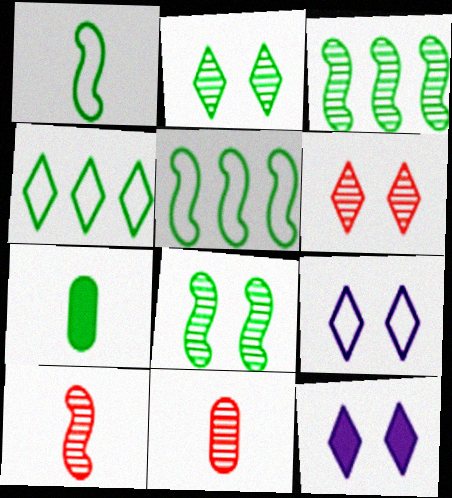[[2, 5, 7], 
[4, 7, 8], 
[5, 11, 12]]